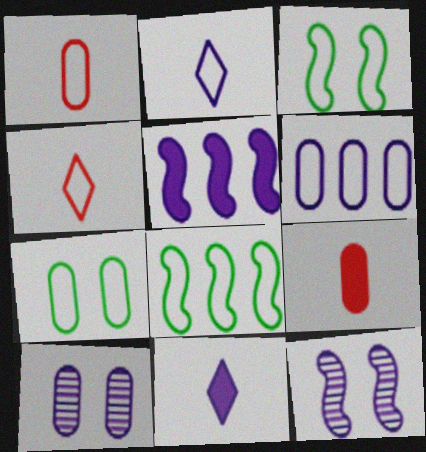[[1, 6, 7], 
[2, 5, 10], 
[3, 4, 6], 
[6, 11, 12]]